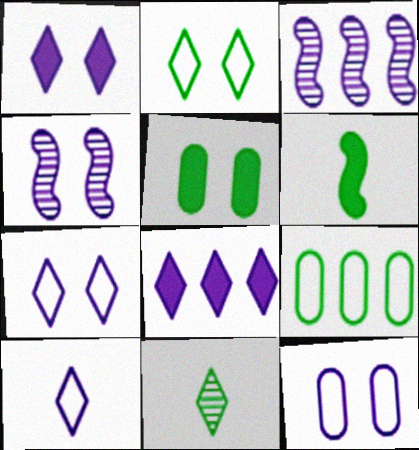[[1, 4, 12]]